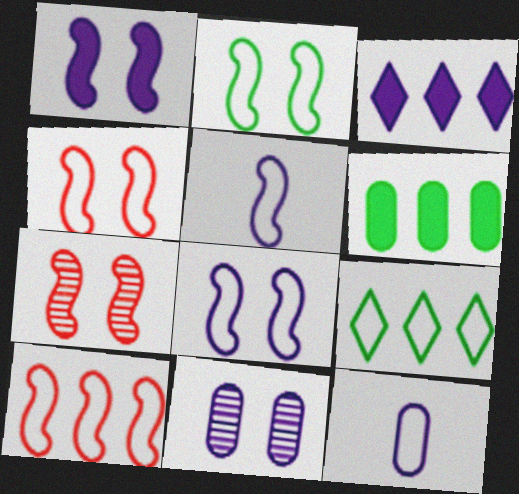[[1, 2, 7], 
[2, 4, 8], 
[2, 5, 10], 
[3, 5, 11], 
[4, 9, 12]]